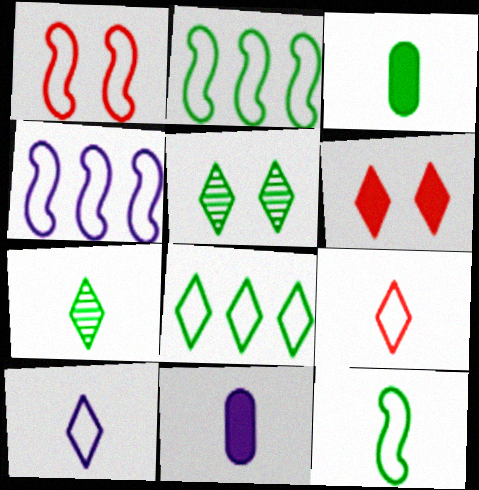[[1, 4, 12], 
[2, 3, 5], 
[3, 7, 12]]